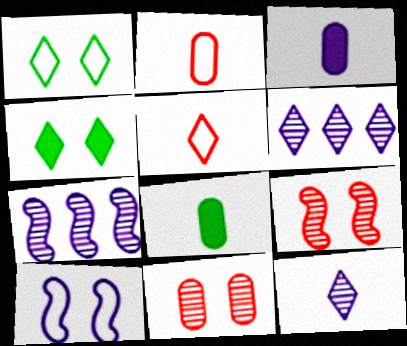[[2, 4, 7], 
[3, 6, 10], 
[4, 5, 6], 
[4, 10, 11]]